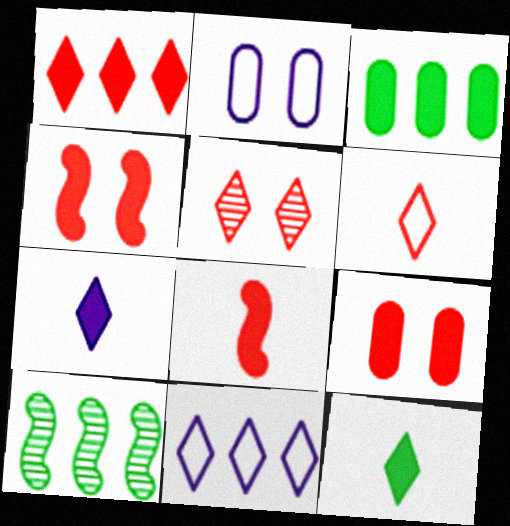[[1, 5, 6], 
[1, 8, 9], 
[3, 4, 7], 
[5, 11, 12]]